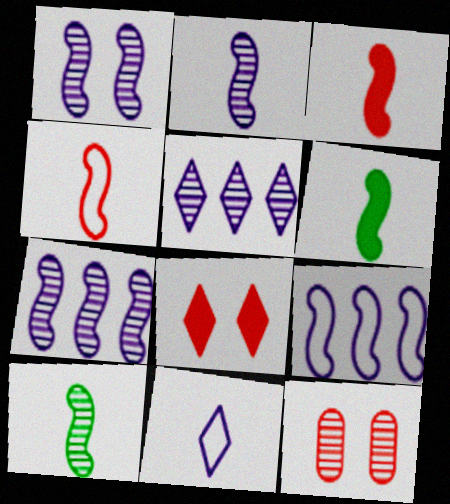[[1, 2, 7], 
[2, 4, 6], 
[5, 10, 12]]